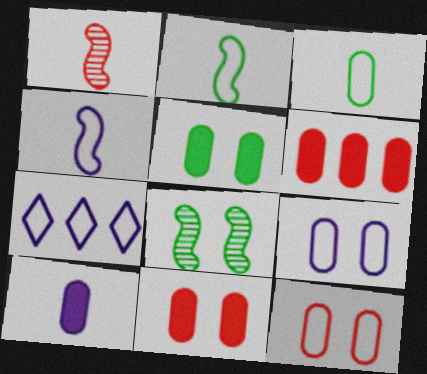[[1, 5, 7], 
[2, 7, 12], 
[4, 7, 9], 
[5, 6, 10]]